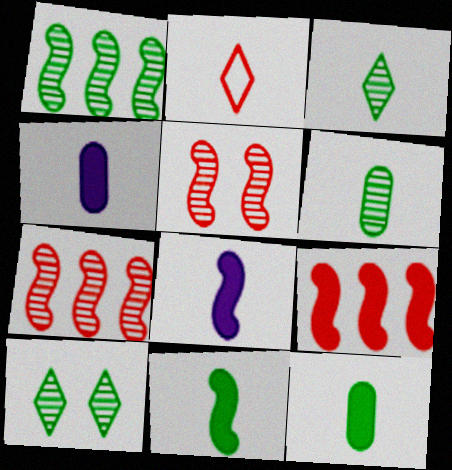[[1, 6, 10], 
[2, 6, 8]]